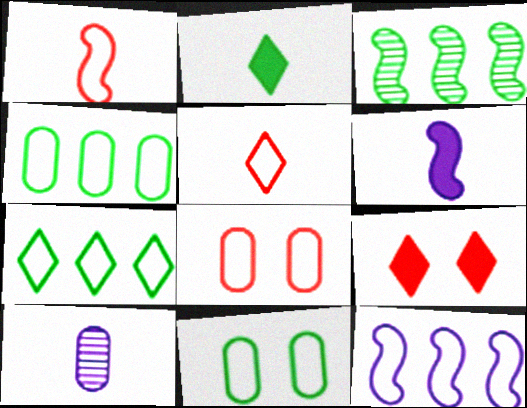[[1, 2, 10], 
[2, 3, 11], 
[5, 11, 12]]